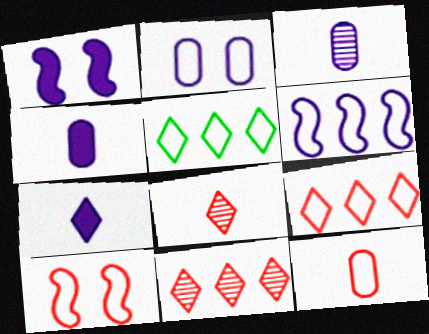[[9, 10, 12]]